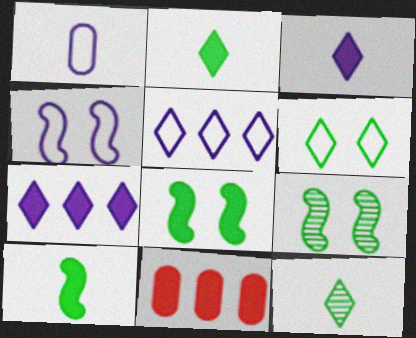[[1, 4, 5], 
[3, 8, 11], 
[4, 11, 12]]